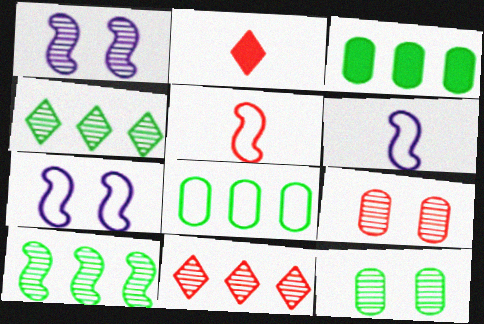[[1, 2, 8]]